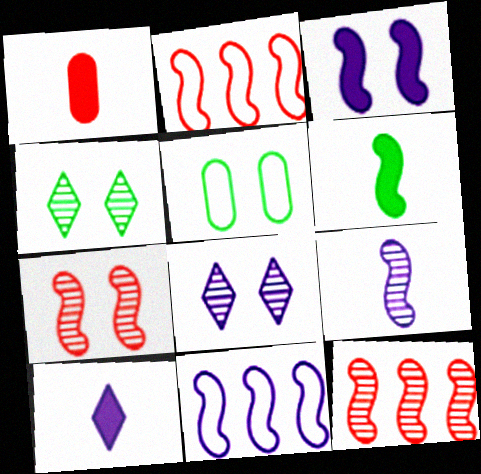[[1, 4, 11], 
[1, 6, 10], 
[3, 9, 11], 
[5, 10, 12], 
[6, 7, 11]]